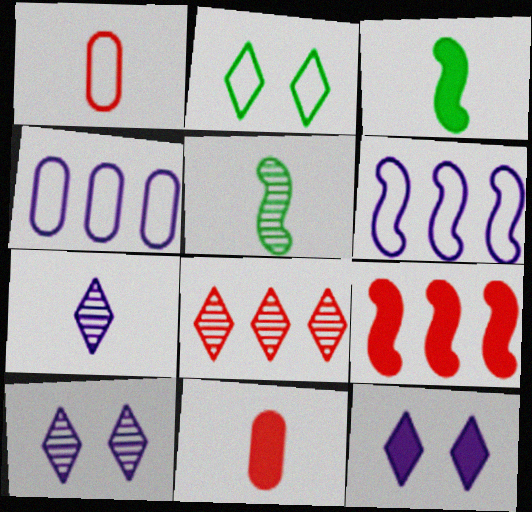[[1, 2, 6], 
[1, 3, 7]]